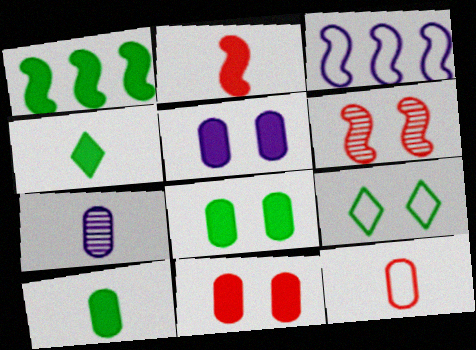[[1, 4, 8], 
[3, 9, 12], 
[5, 6, 9], 
[5, 8, 11], 
[7, 10, 12]]